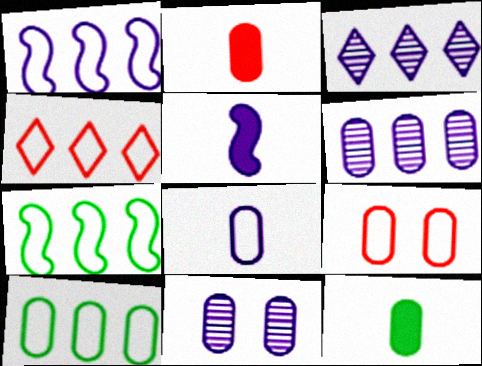[[1, 4, 10], 
[2, 10, 11], 
[6, 9, 12], 
[8, 9, 10]]